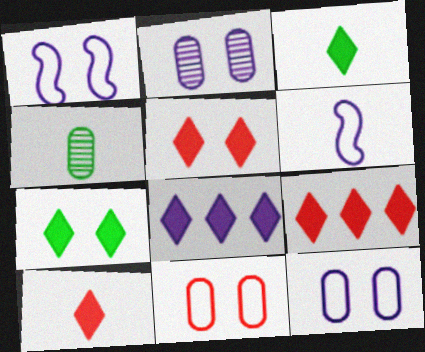[[1, 4, 9], 
[2, 6, 8], 
[3, 5, 8], 
[4, 6, 10], 
[5, 9, 10], 
[7, 8, 10]]